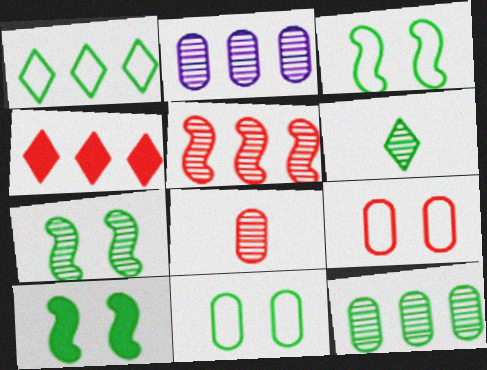[[3, 7, 10], 
[6, 7, 12]]